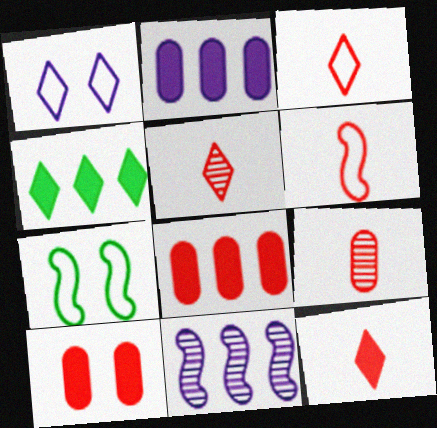[[1, 4, 5], 
[2, 5, 7], 
[3, 5, 12], 
[6, 9, 12]]